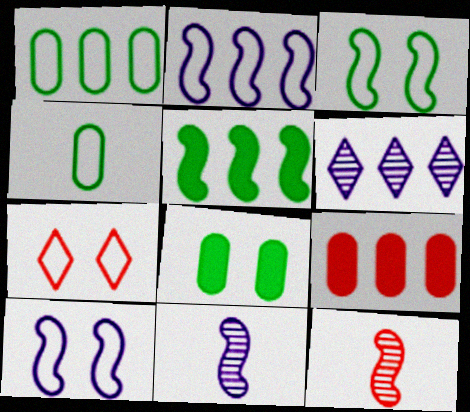[[2, 4, 7], 
[5, 10, 12], 
[7, 9, 12]]